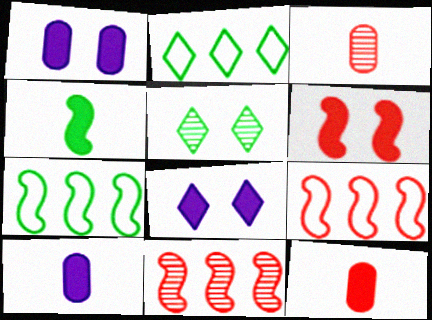[[3, 7, 8], 
[5, 9, 10]]